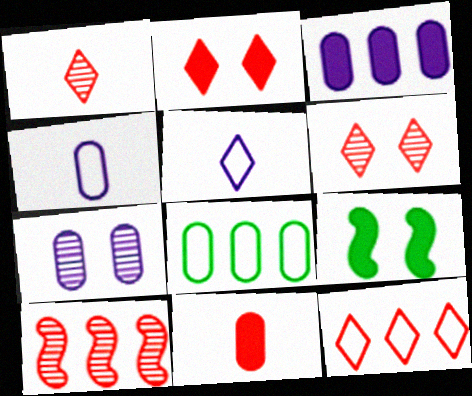[[1, 2, 12], 
[3, 4, 7], 
[7, 8, 11]]